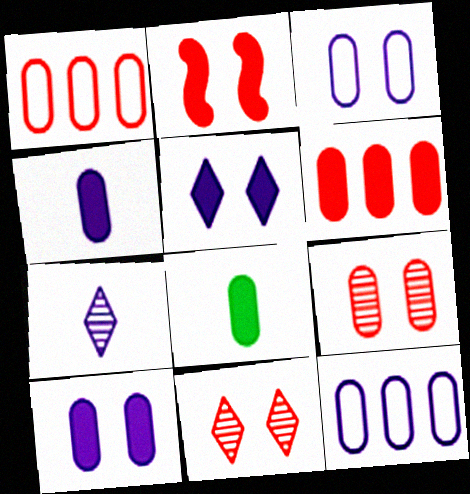[[6, 8, 10], 
[8, 9, 12]]